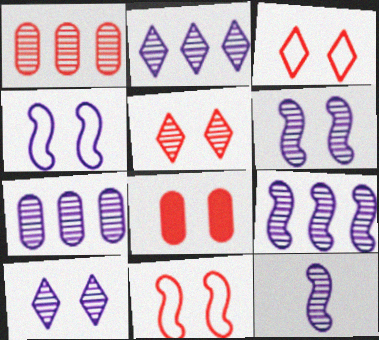[[2, 7, 9], 
[5, 8, 11], 
[6, 9, 12], 
[7, 10, 12]]